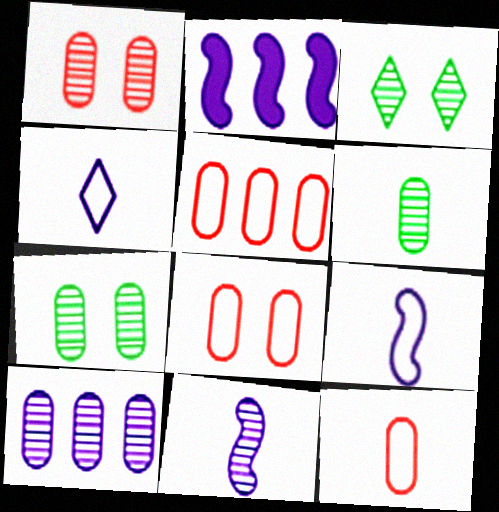[[1, 6, 10], 
[2, 3, 12], 
[5, 8, 12]]